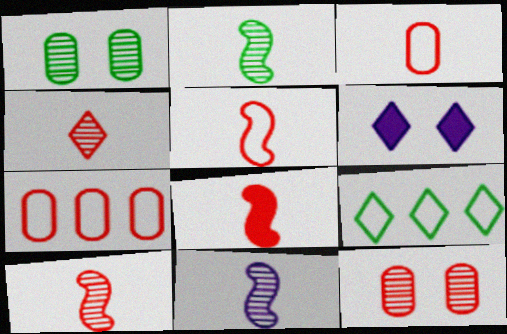[[2, 6, 7], 
[2, 10, 11], 
[3, 4, 8], 
[4, 6, 9], 
[5, 8, 10]]